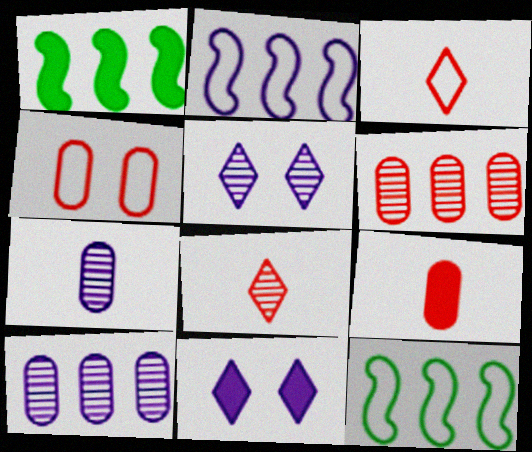[[1, 9, 11], 
[2, 7, 11], 
[4, 6, 9], 
[5, 9, 12]]